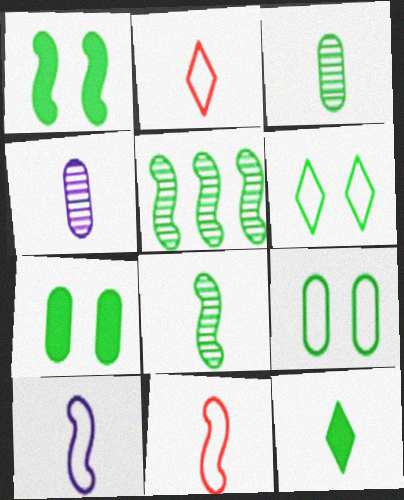[[4, 11, 12], 
[5, 9, 12]]